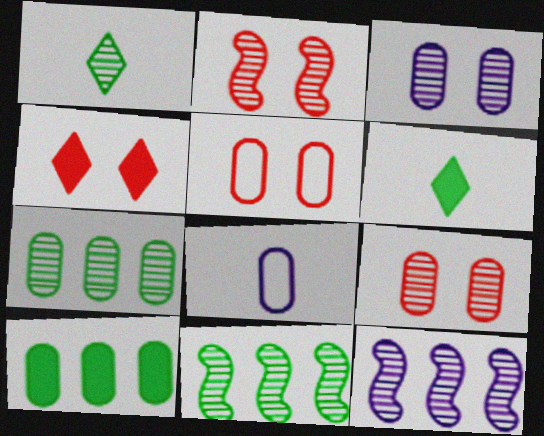[[1, 9, 12], 
[2, 4, 5], 
[4, 8, 11], 
[5, 6, 12], 
[8, 9, 10]]